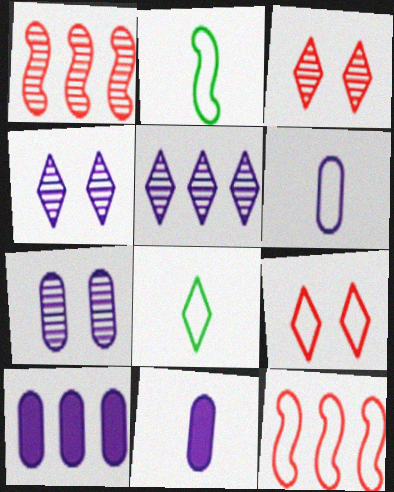[[2, 3, 10], 
[6, 7, 10]]